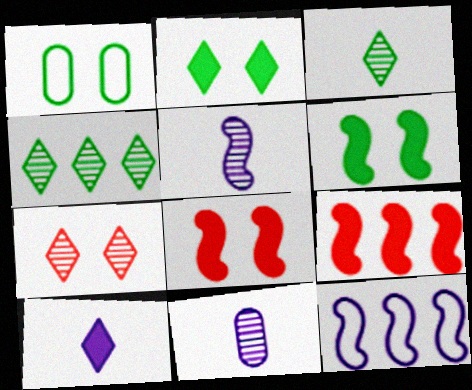[]